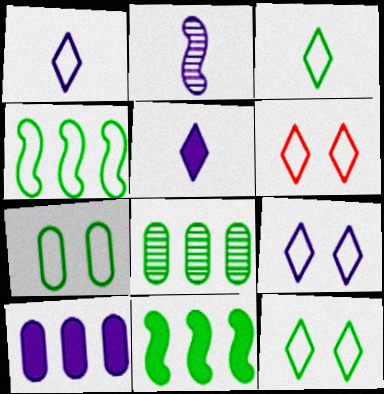[[2, 9, 10], 
[3, 4, 7], 
[6, 9, 12]]